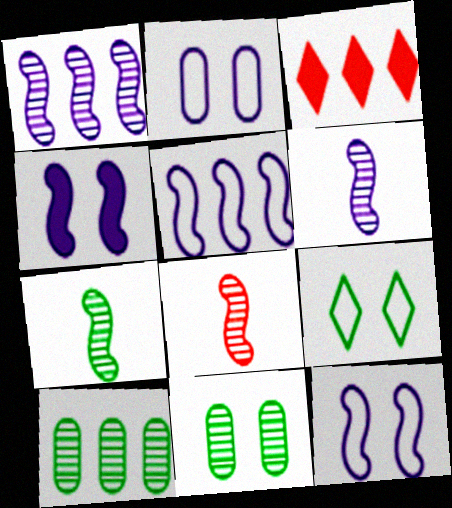[[2, 3, 7], 
[3, 5, 10], 
[4, 5, 6], 
[6, 7, 8]]